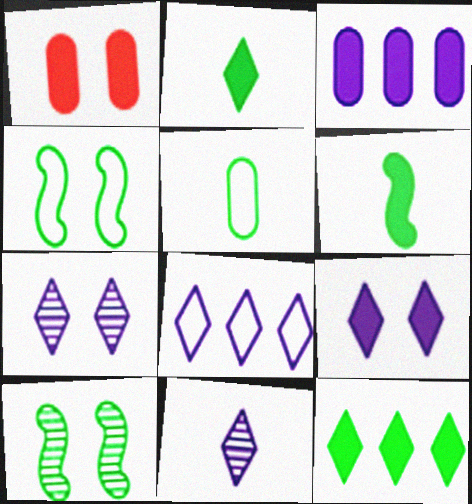[[1, 4, 7], 
[5, 10, 12], 
[8, 9, 11]]